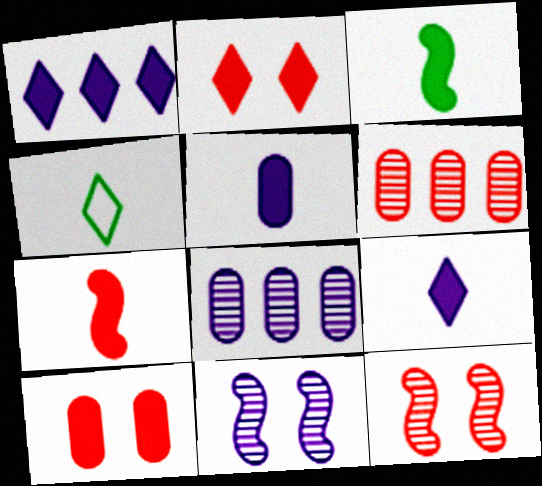[[1, 3, 10]]